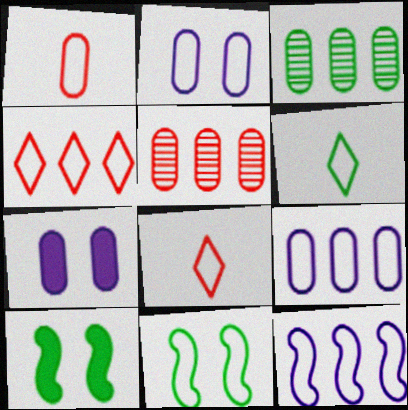[[1, 3, 7], 
[3, 6, 10], 
[8, 9, 11]]